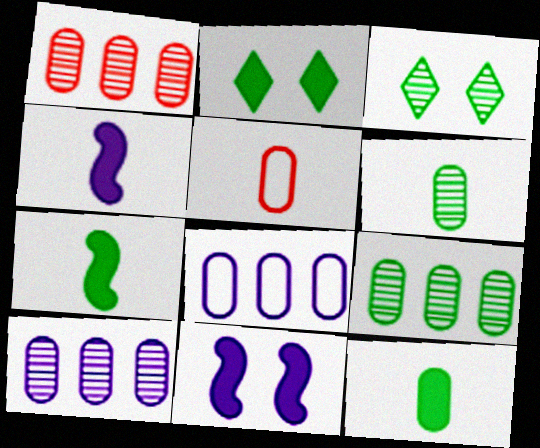[[1, 9, 10]]